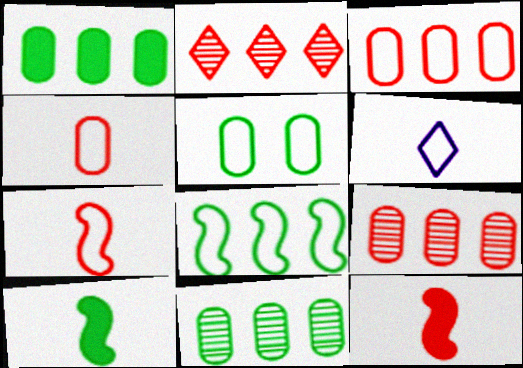[]